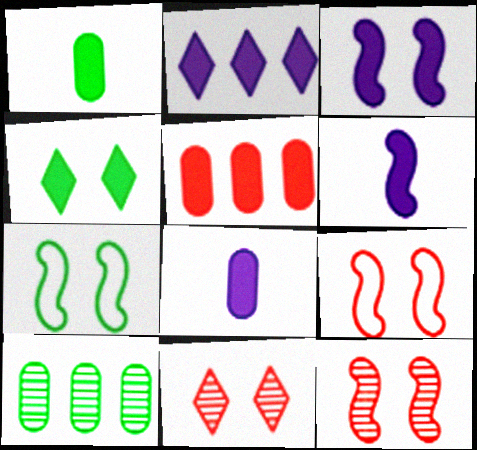[[2, 3, 8], 
[3, 7, 12], 
[4, 5, 6]]